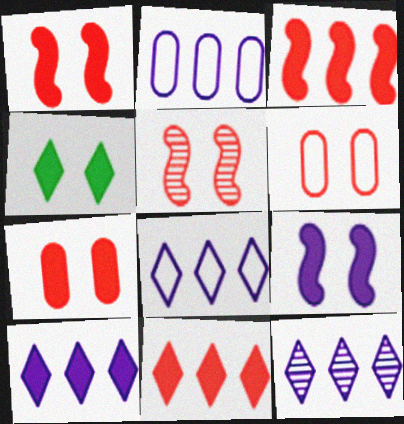[[4, 7, 9], 
[8, 10, 12]]